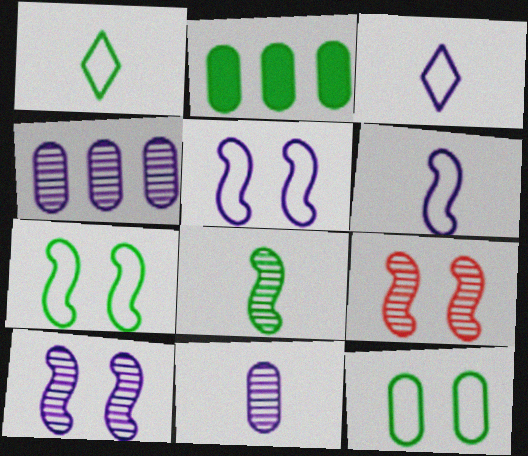[[2, 3, 9]]